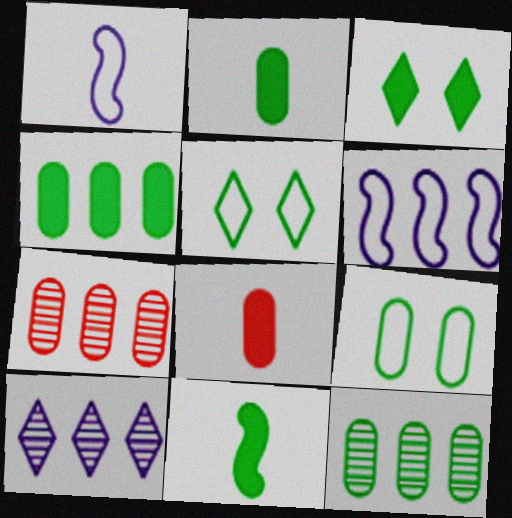[[1, 3, 7], 
[2, 9, 12], 
[3, 4, 11], 
[5, 11, 12]]